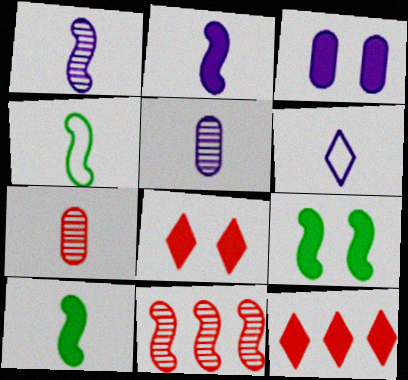[[2, 5, 6], 
[3, 8, 9], 
[3, 10, 12], 
[6, 7, 10]]